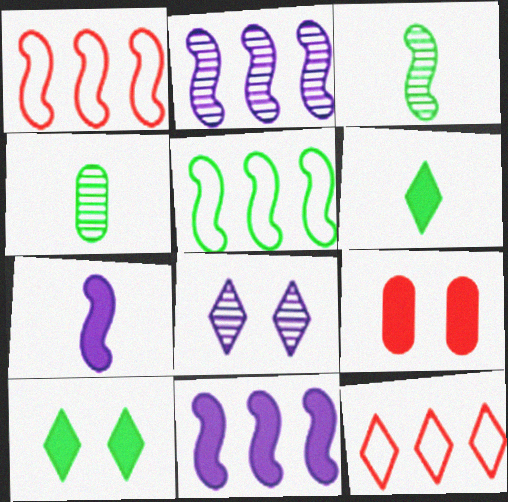[[4, 5, 10], 
[6, 8, 12], 
[6, 9, 11]]